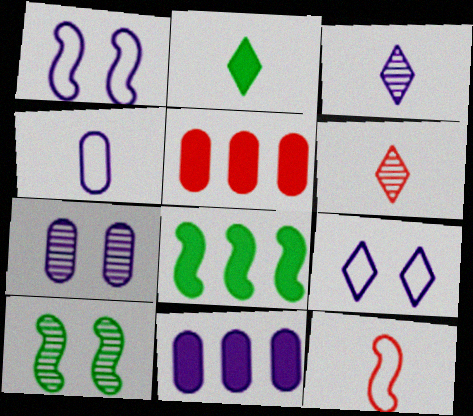[[1, 3, 11], 
[4, 7, 11]]